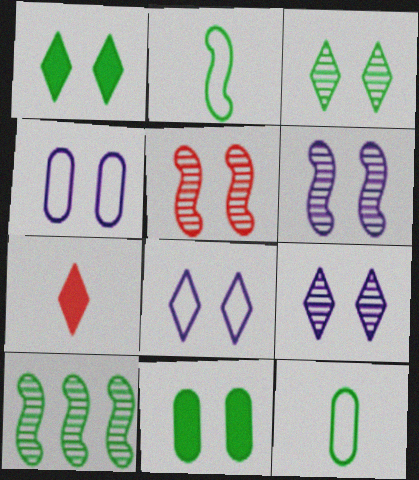[[1, 4, 5], 
[1, 10, 12], 
[4, 7, 10], 
[5, 8, 11]]